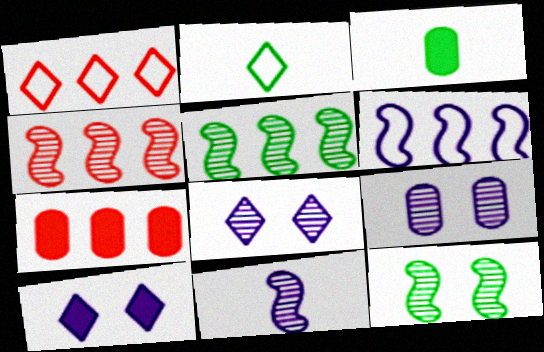[[1, 4, 7], 
[4, 11, 12]]